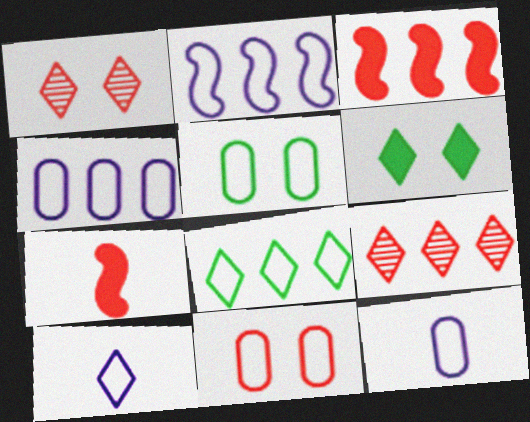[[6, 9, 10], 
[7, 9, 11]]